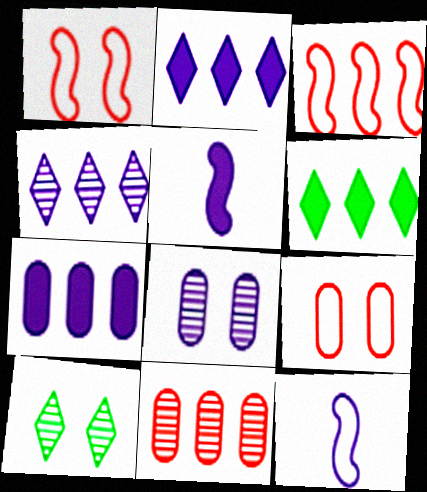[[2, 8, 12]]